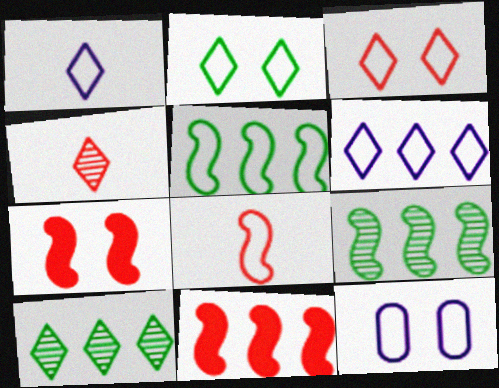[]